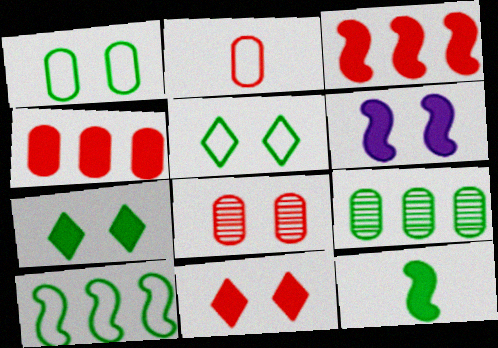[[2, 4, 8], 
[3, 6, 12], 
[5, 6, 8], 
[5, 9, 12]]